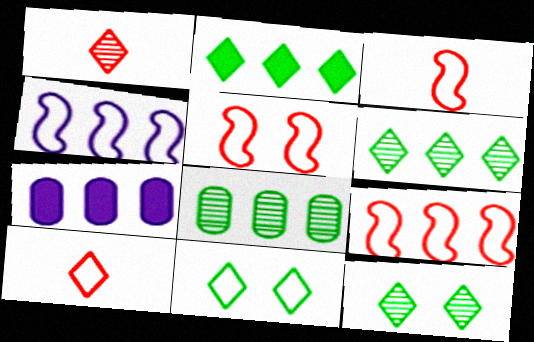[[3, 5, 9], 
[3, 7, 12], 
[6, 7, 9]]